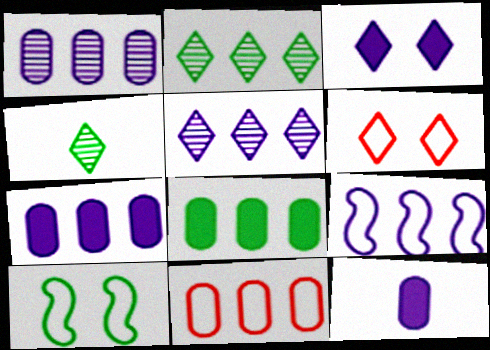[[1, 8, 11], 
[4, 8, 10], 
[5, 7, 9]]